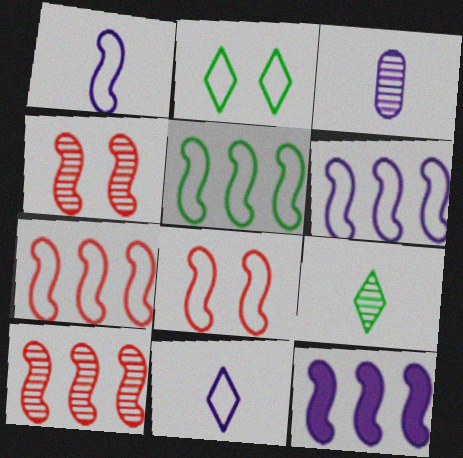[[1, 5, 8], 
[5, 6, 7], 
[5, 10, 12]]